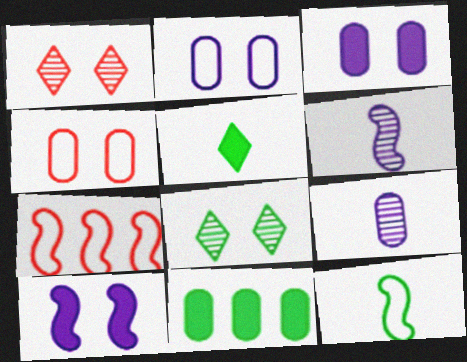[[4, 8, 10], 
[4, 9, 11], 
[8, 11, 12]]